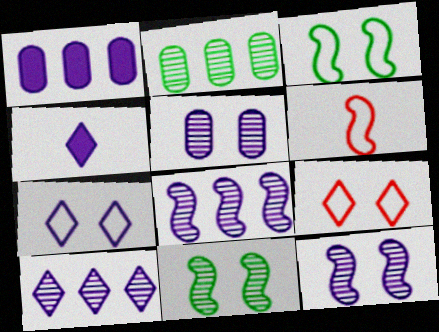[[4, 7, 10]]